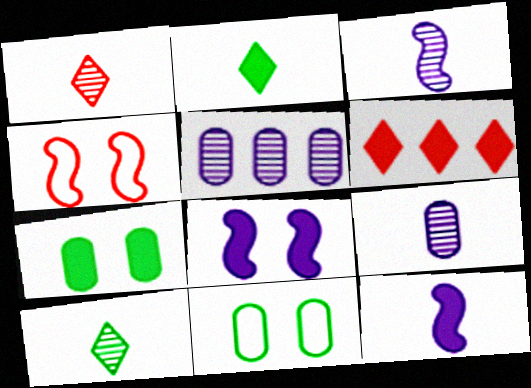[[2, 4, 5], 
[3, 6, 11], 
[6, 7, 12]]